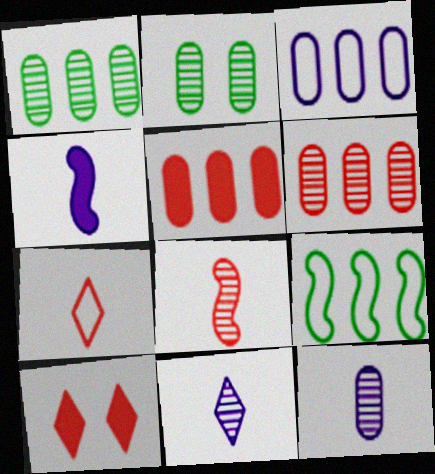[[1, 3, 5], 
[2, 6, 12], 
[9, 10, 12]]